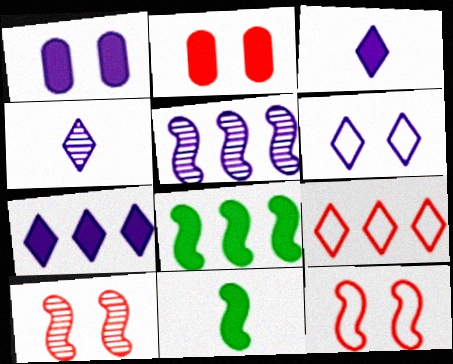[[2, 3, 8], 
[2, 7, 11], 
[4, 6, 7], 
[5, 11, 12]]